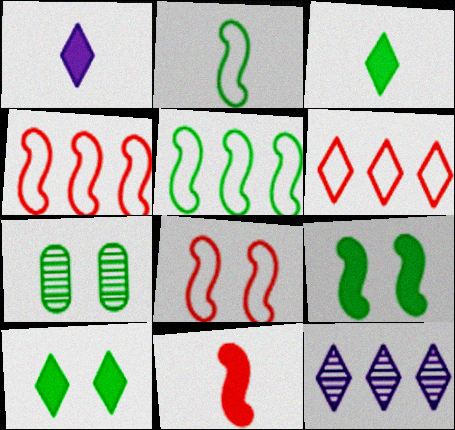[[1, 4, 7], 
[3, 5, 7]]